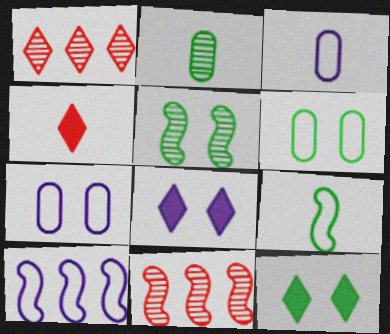[[3, 11, 12], 
[5, 6, 12]]